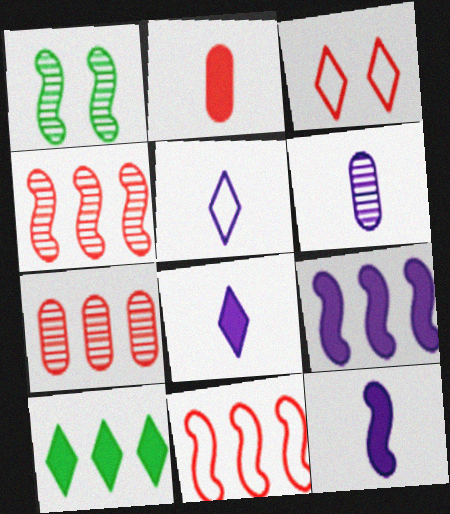[[1, 11, 12], 
[2, 3, 4], 
[5, 6, 12]]